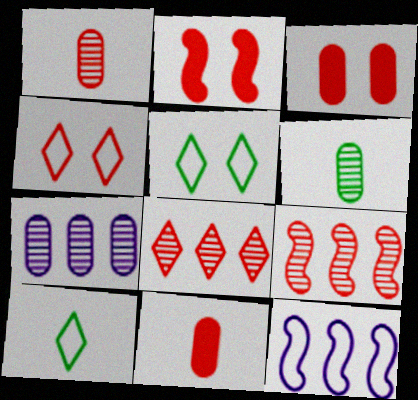[[2, 7, 10], 
[4, 9, 11]]